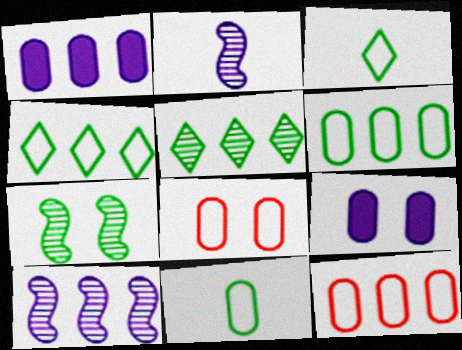[]